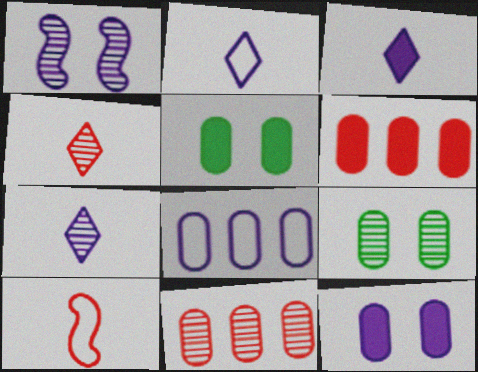[[1, 3, 8], 
[2, 3, 7]]